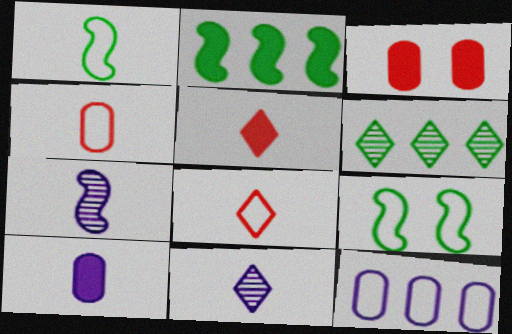[[8, 9, 12]]